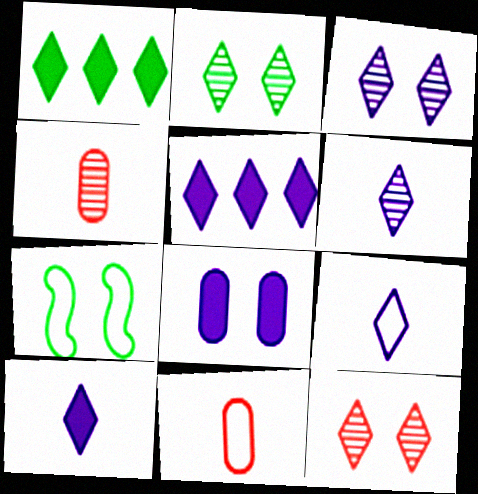[[1, 9, 12], 
[2, 3, 12], 
[3, 5, 9], 
[4, 5, 7], 
[6, 9, 10], 
[7, 8, 12]]